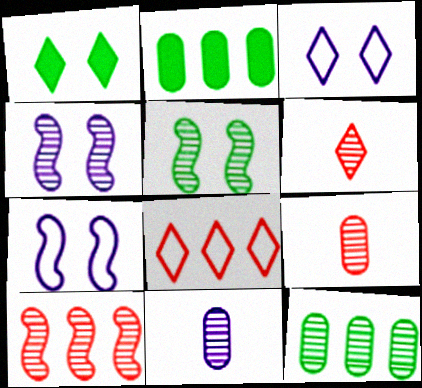[[2, 6, 7], 
[4, 6, 12]]